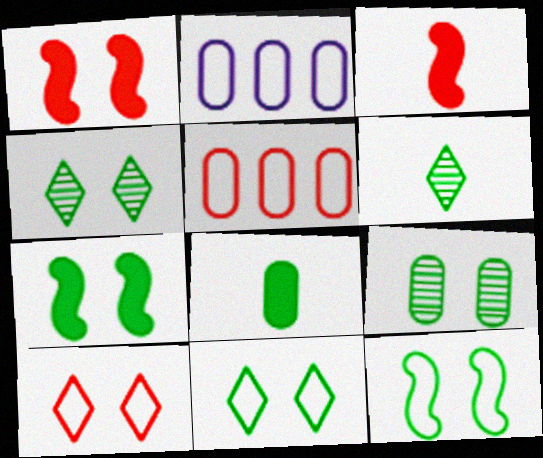[[1, 2, 6], 
[2, 3, 4], 
[7, 9, 11]]